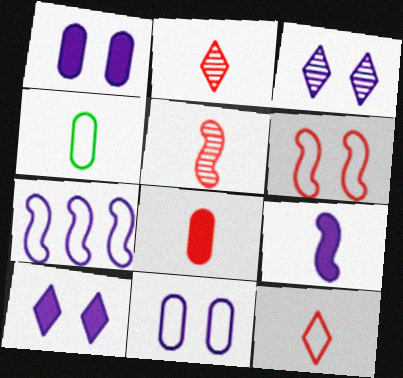[[2, 4, 9], 
[5, 8, 12]]